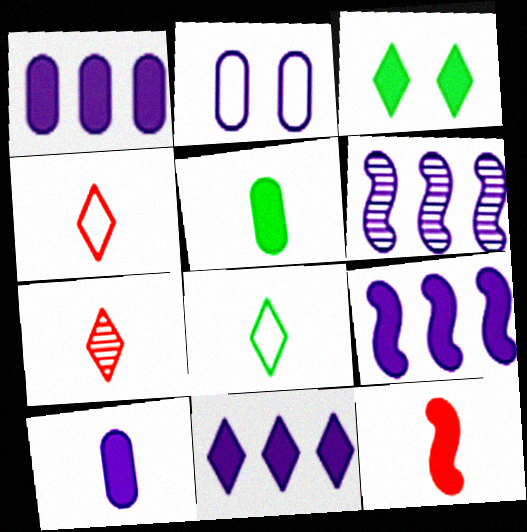[[1, 3, 12], 
[1, 9, 11]]